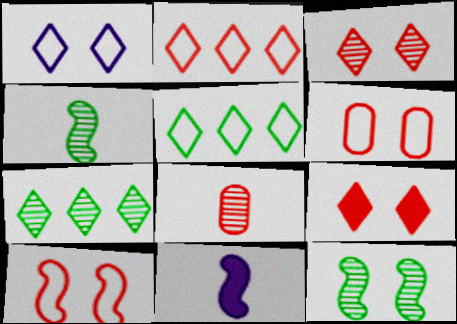[[6, 7, 11]]